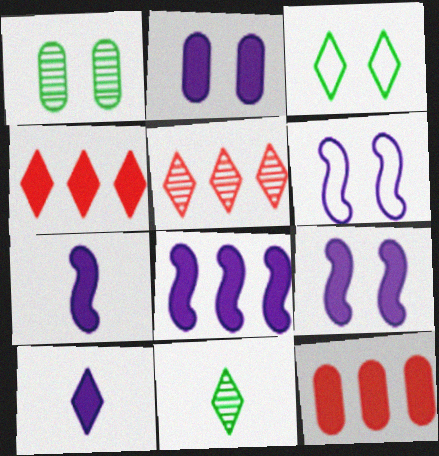[[2, 8, 10], 
[3, 5, 10], 
[6, 11, 12], 
[7, 8, 9]]